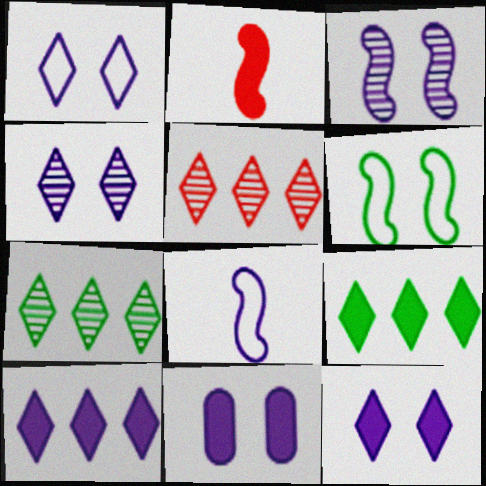[[1, 3, 11], 
[1, 4, 12], 
[2, 9, 11]]